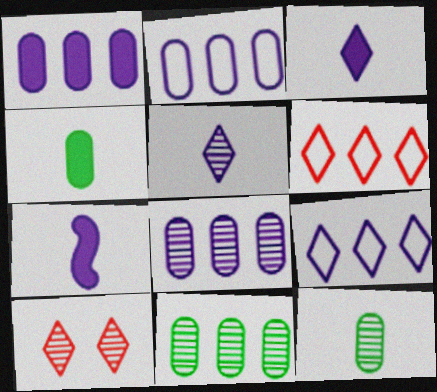[[1, 2, 8]]